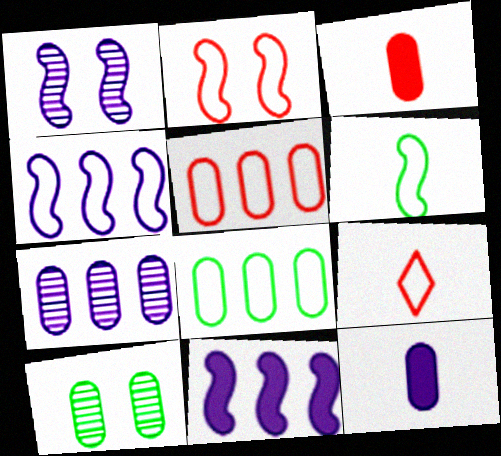[[2, 4, 6], 
[2, 5, 9], 
[5, 10, 12], 
[9, 10, 11]]